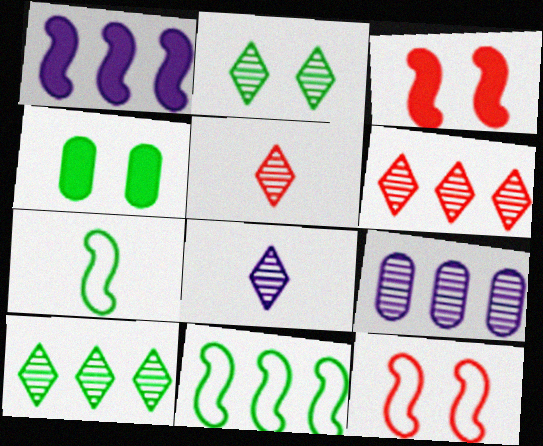[[2, 6, 8], 
[4, 7, 10]]